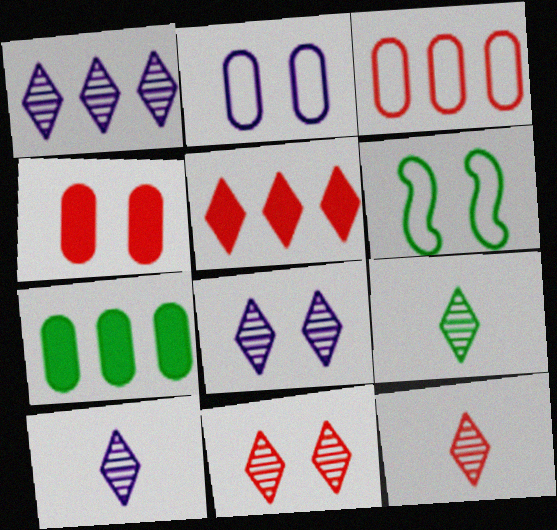[[1, 8, 10], 
[1, 9, 11], 
[4, 6, 8], 
[6, 7, 9], 
[9, 10, 12]]